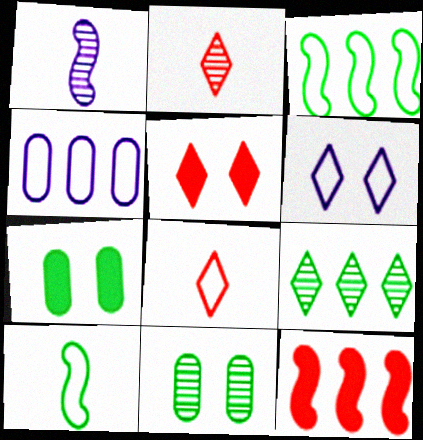[[4, 9, 12], 
[7, 9, 10]]